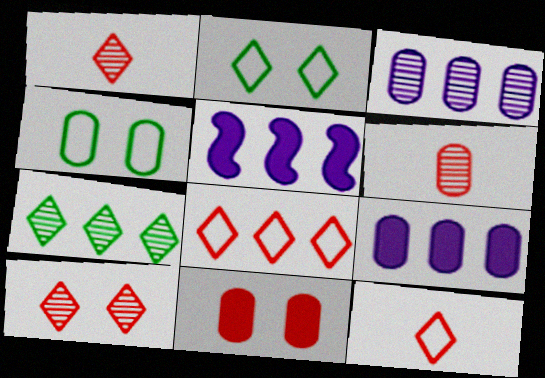[[1, 4, 5], 
[2, 5, 6], 
[4, 6, 9]]